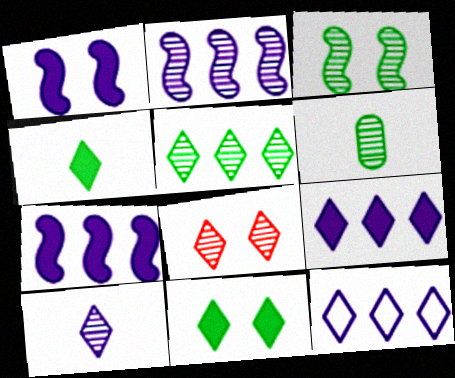[[2, 6, 8], 
[3, 5, 6], 
[4, 8, 12], 
[5, 8, 10]]